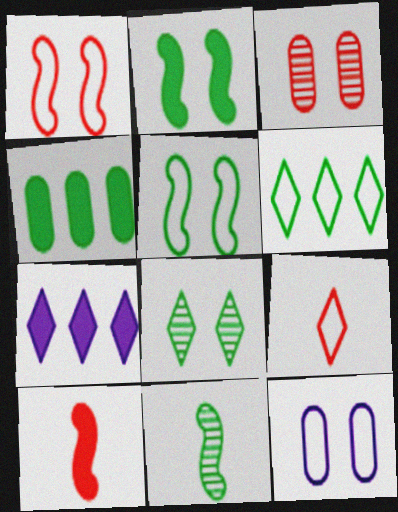[[7, 8, 9]]